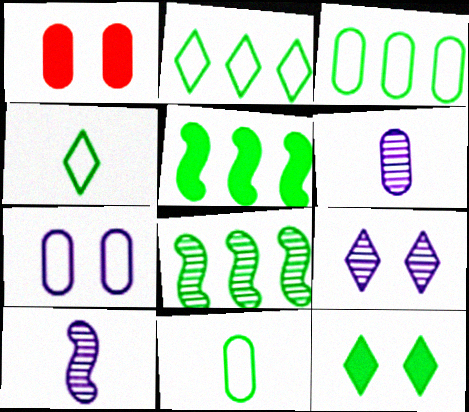[[1, 2, 10], 
[1, 3, 6], 
[8, 11, 12]]